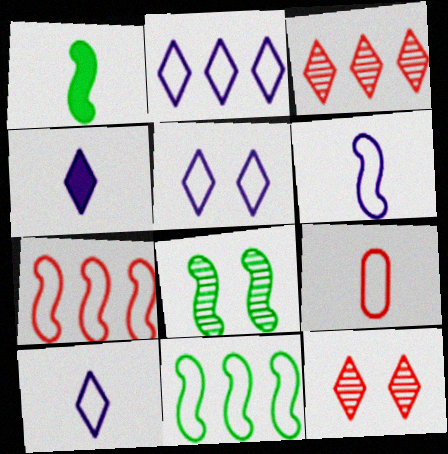[[1, 8, 11], 
[2, 5, 10], 
[5, 9, 11]]